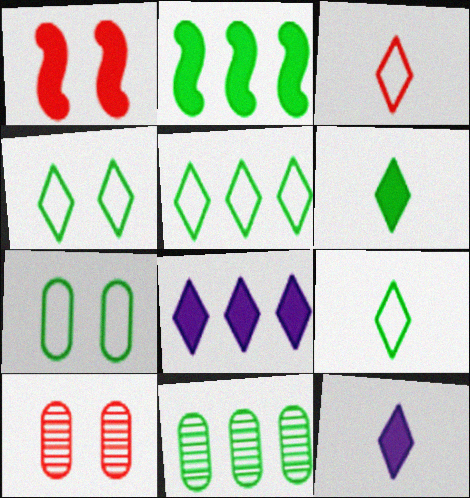[[2, 5, 11], 
[4, 5, 9]]